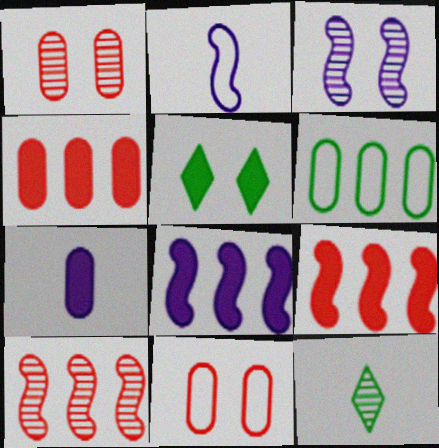[[1, 6, 7], 
[2, 3, 8], 
[3, 5, 11], 
[5, 7, 9], 
[8, 11, 12]]